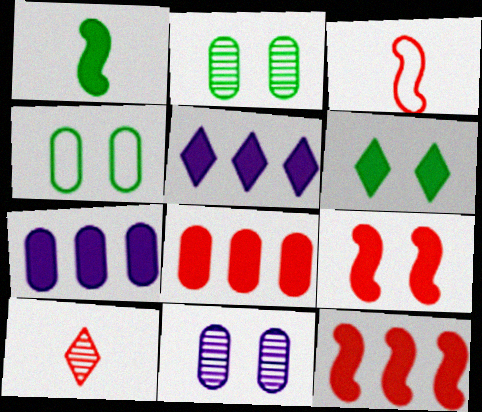[[2, 3, 5]]